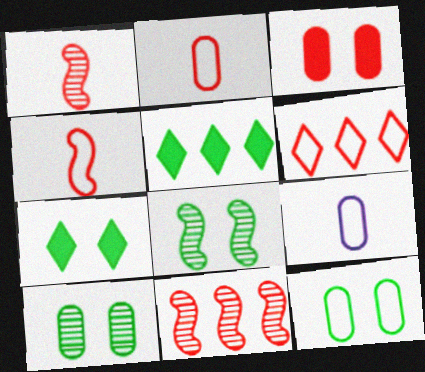[[1, 3, 6], 
[7, 8, 12], 
[7, 9, 11]]